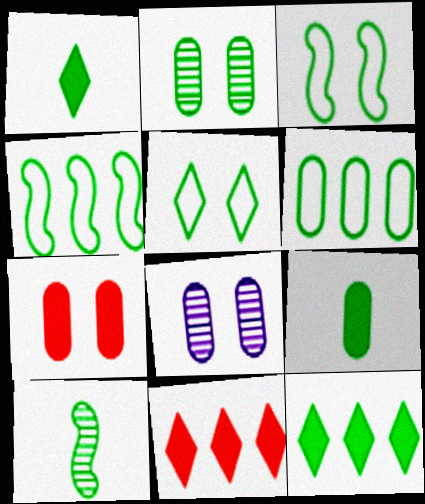[[1, 2, 4], 
[2, 6, 9]]